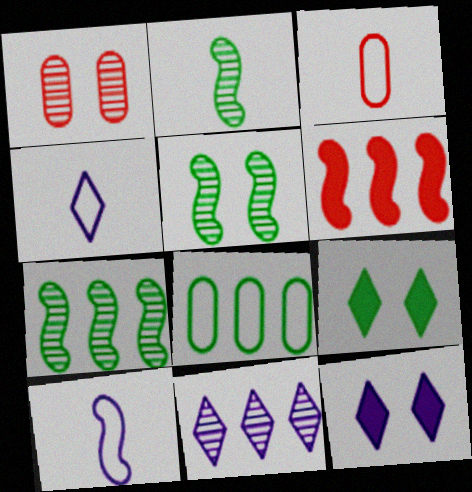[[1, 2, 11], 
[2, 5, 7], 
[2, 8, 9], 
[3, 7, 12], 
[4, 11, 12], 
[5, 6, 10], 
[6, 8, 11]]